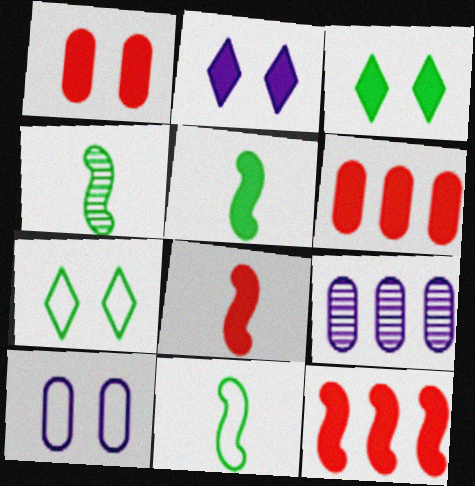[[2, 5, 6], 
[4, 5, 11], 
[7, 8, 9]]